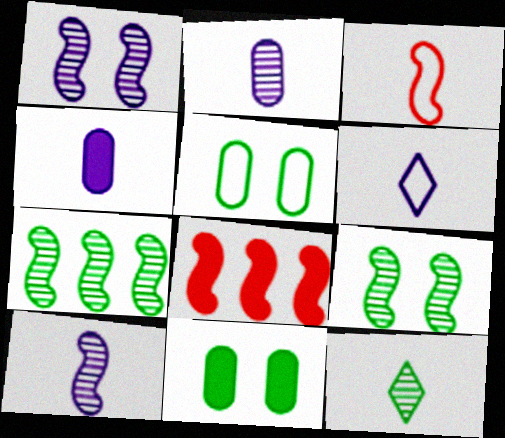[[3, 4, 12], 
[4, 6, 10]]